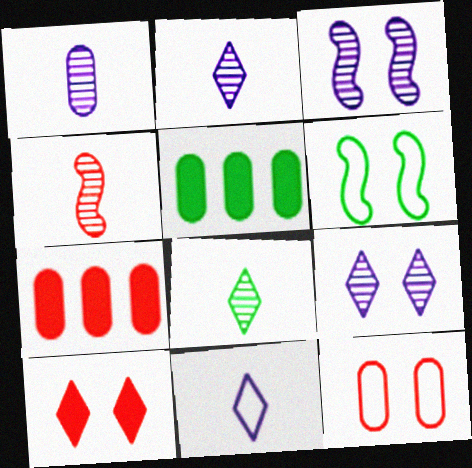[[1, 4, 8], 
[1, 5, 12], 
[2, 6, 7], 
[5, 6, 8]]